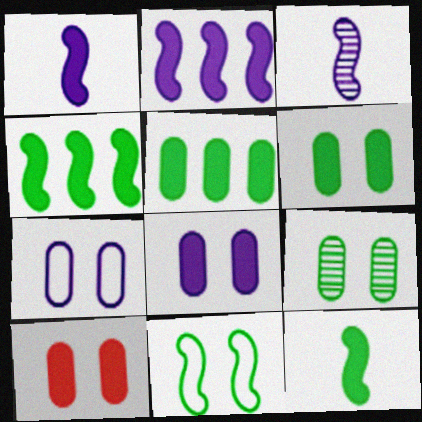[[6, 8, 10], 
[7, 9, 10]]